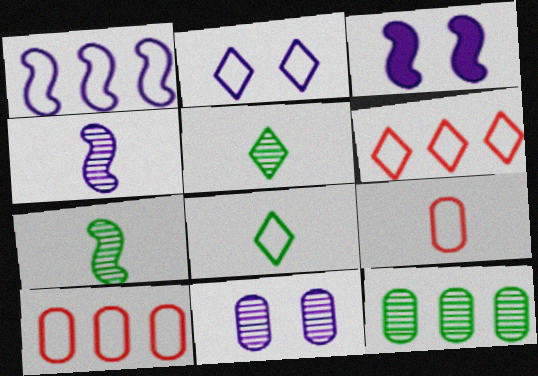[[1, 3, 4], 
[2, 3, 11], 
[2, 6, 8], 
[3, 5, 10]]